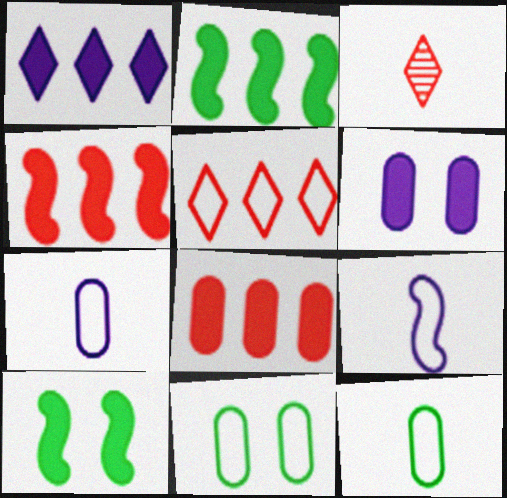[[1, 2, 8], 
[5, 9, 11]]